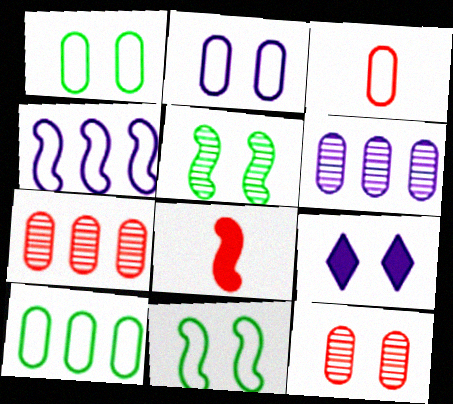[[2, 3, 10], 
[4, 5, 8], 
[9, 11, 12]]